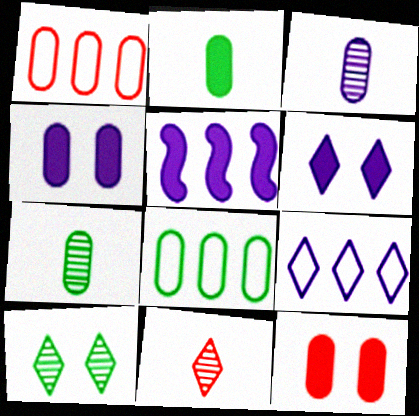[[1, 4, 7], 
[3, 8, 12]]